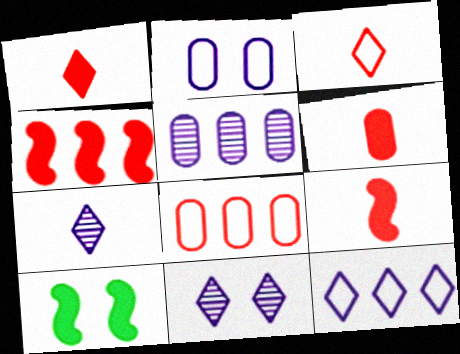[[1, 6, 9], 
[3, 5, 10], 
[7, 8, 10]]